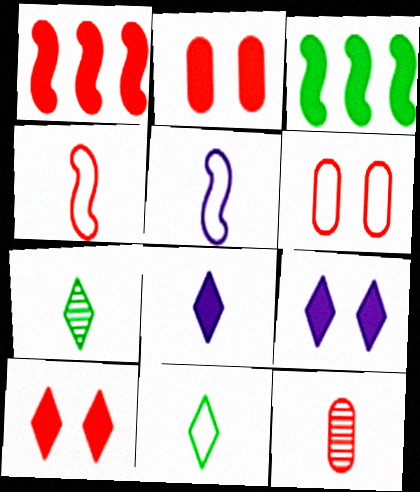[[2, 3, 8]]